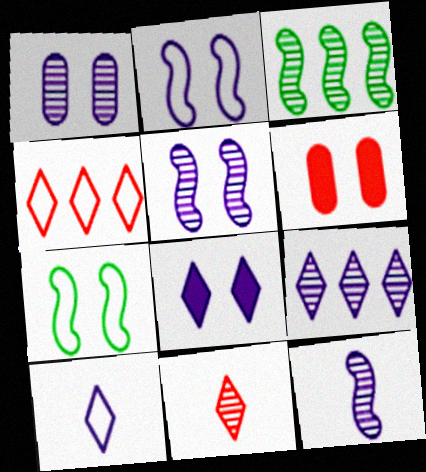[[1, 2, 8], 
[1, 3, 11], 
[1, 9, 12], 
[3, 6, 10], 
[8, 9, 10]]